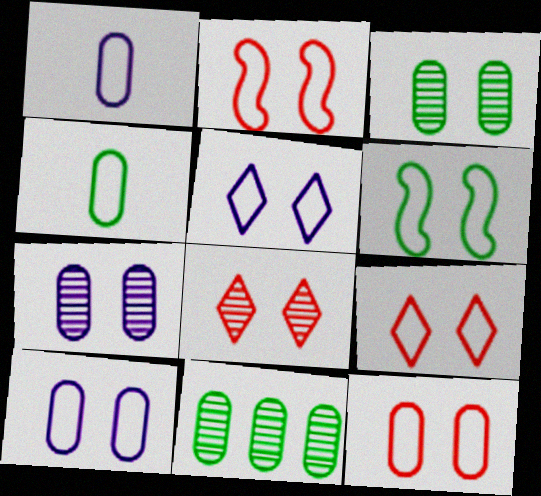[[2, 9, 12], 
[5, 6, 12], 
[6, 9, 10]]